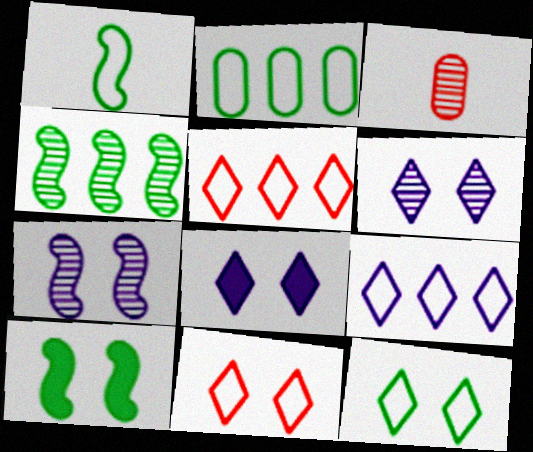[[1, 2, 12], 
[1, 4, 10], 
[3, 4, 6], 
[3, 9, 10]]